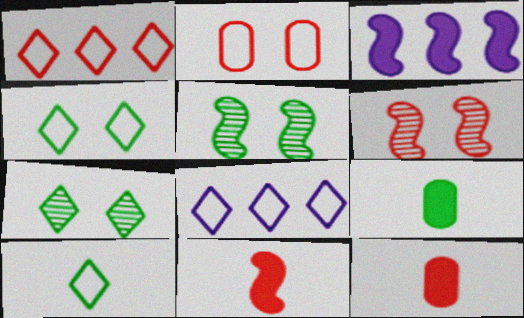[[1, 6, 12], 
[5, 8, 12], 
[6, 8, 9]]